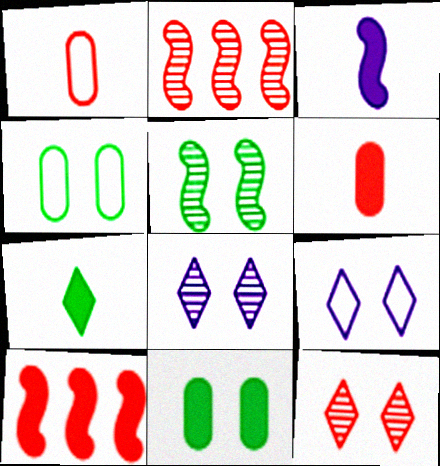[[1, 10, 12], 
[3, 6, 7]]